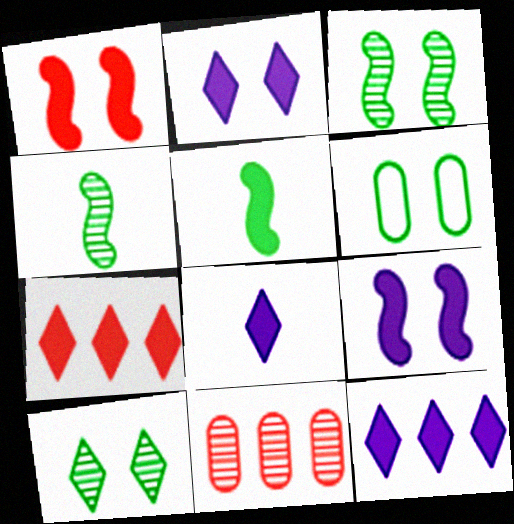[[2, 8, 12]]